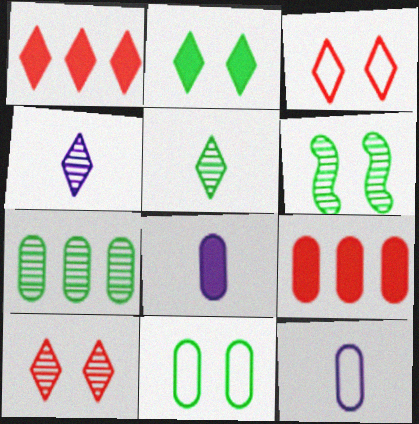[[1, 6, 12], 
[2, 6, 11], 
[5, 6, 7]]